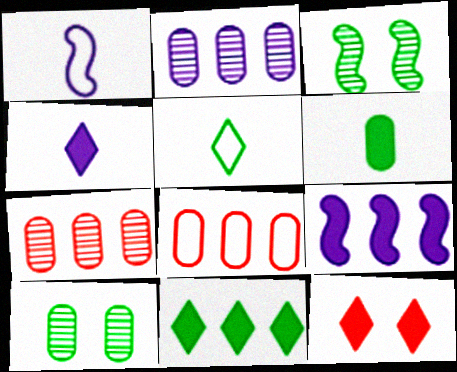[[3, 4, 8], 
[4, 11, 12], 
[6, 9, 12]]